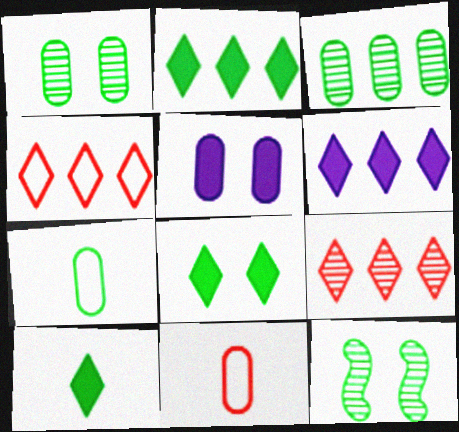[[2, 7, 12], 
[2, 8, 10], 
[3, 5, 11], 
[6, 11, 12]]